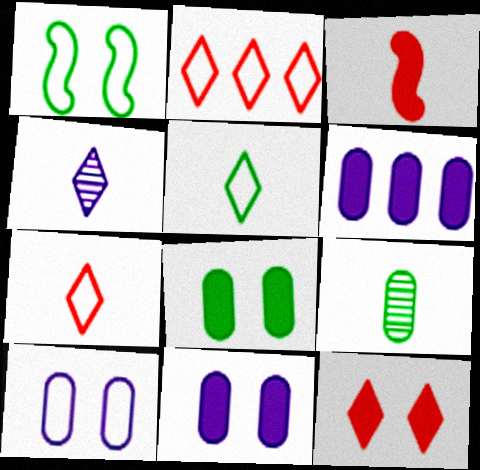[]